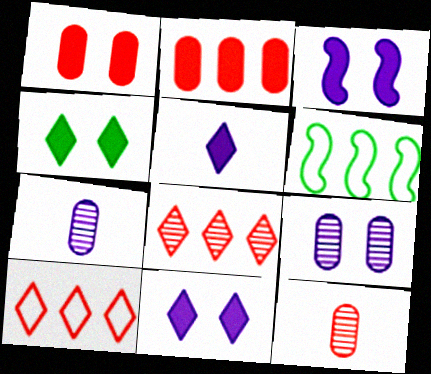[[1, 3, 4], 
[6, 11, 12]]